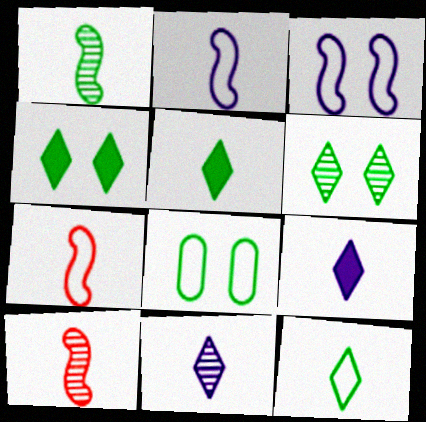[]